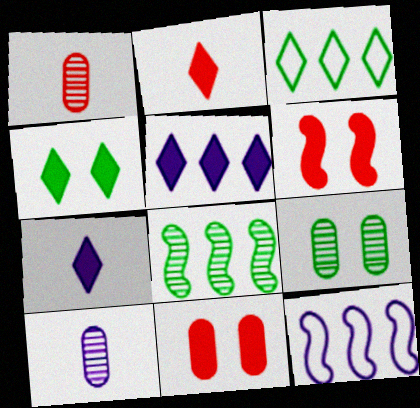[[1, 4, 12], 
[2, 4, 5], 
[2, 9, 12], 
[3, 6, 10]]